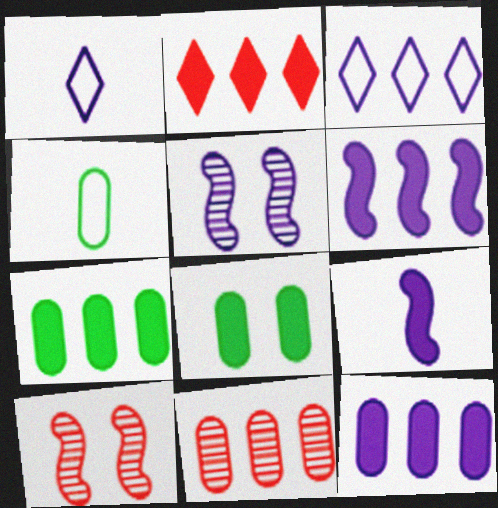[[1, 5, 12], 
[1, 7, 10], 
[2, 4, 5], 
[2, 6, 7], 
[2, 8, 9]]